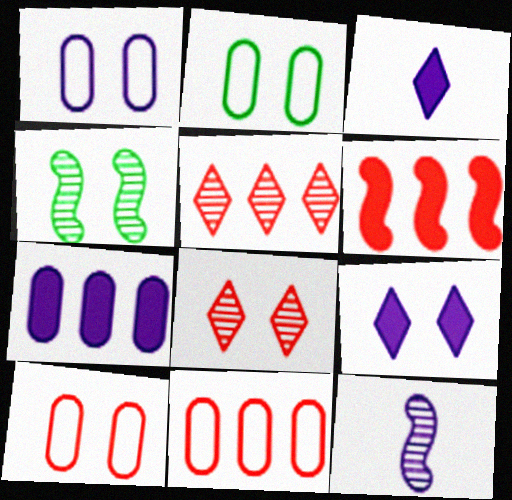[[1, 2, 10], 
[3, 4, 11], 
[4, 9, 10], 
[5, 6, 11]]